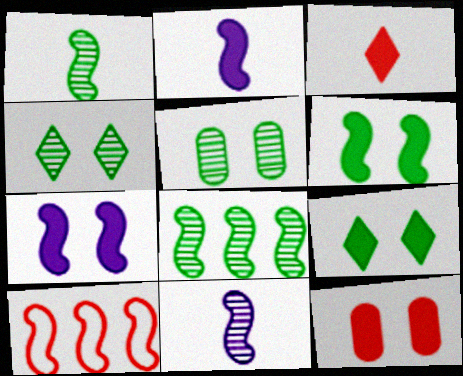[[1, 7, 10], 
[6, 10, 11], 
[7, 9, 12]]